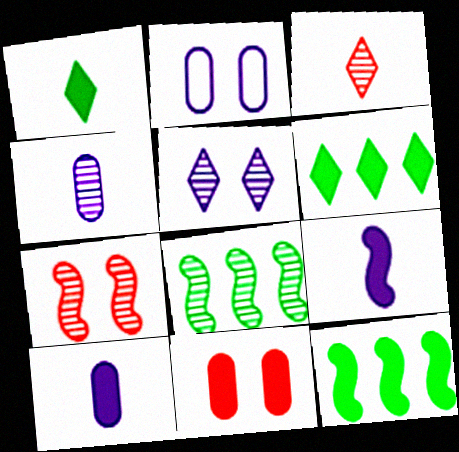[[2, 3, 12], 
[6, 9, 11]]